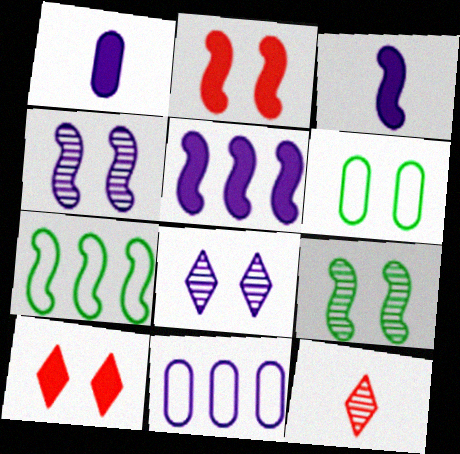[[2, 6, 8], 
[3, 8, 11], 
[4, 6, 10], 
[5, 6, 12]]